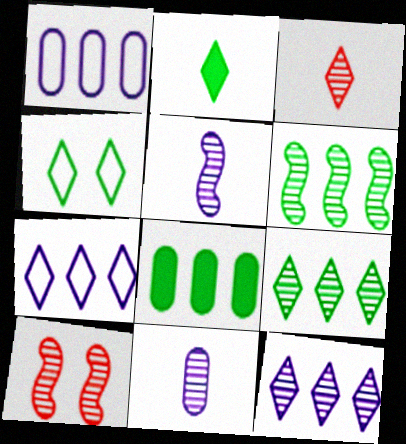[[1, 2, 10], 
[2, 4, 9], 
[5, 6, 10], 
[9, 10, 11]]